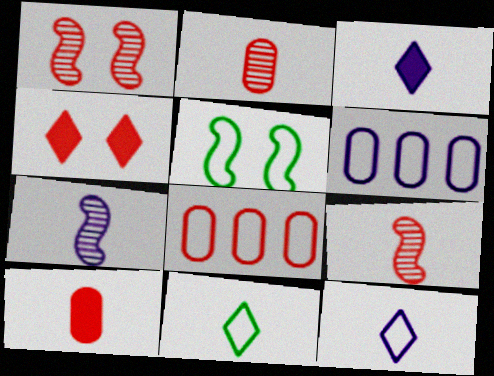[[4, 8, 9], 
[5, 8, 12], 
[7, 10, 11]]